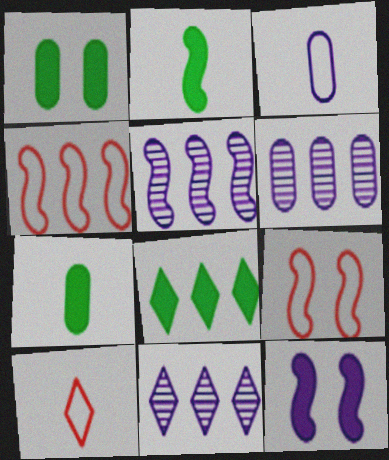[[1, 2, 8], 
[1, 5, 10], 
[2, 5, 9], 
[3, 11, 12], 
[4, 6, 8], 
[5, 6, 11], 
[7, 9, 11]]